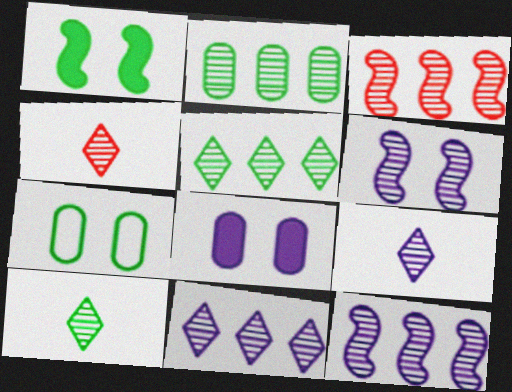[[2, 3, 11], 
[2, 4, 6], 
[4, 9, 10]]